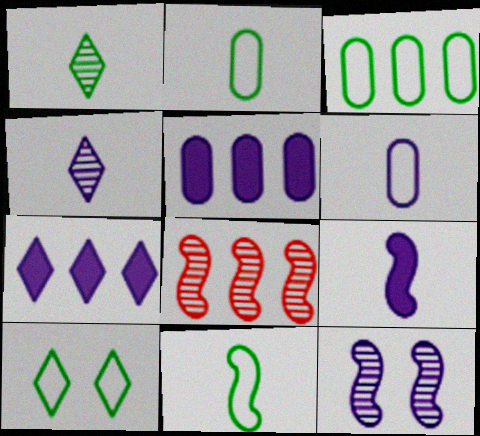[[3, 7, 8], 
[3, 10, 11], 
[4, 6, 9], 
[6, 7, 12]]